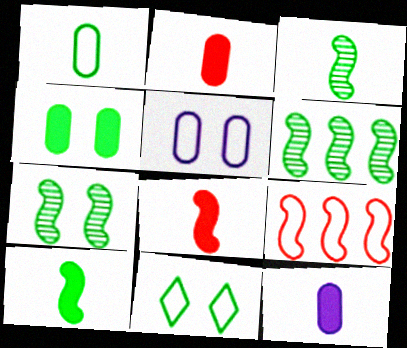[[3, 6, 7], 
[4, 7, 11]]